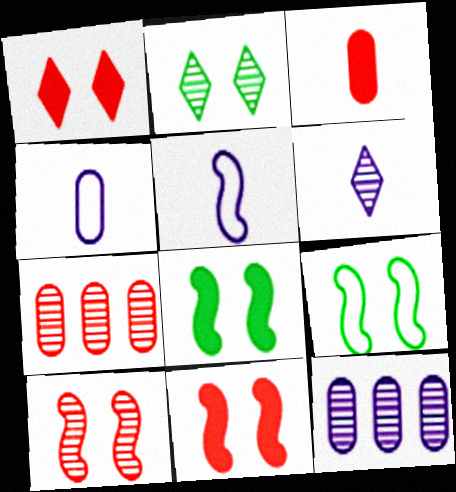[]